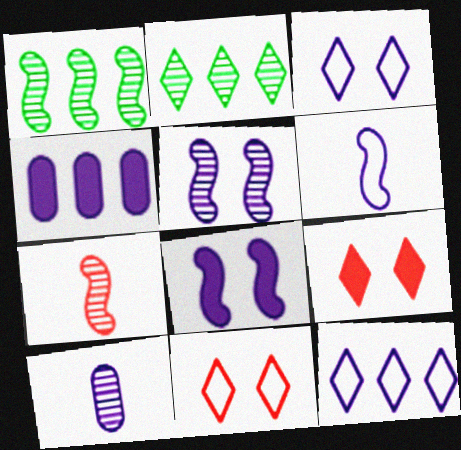[[1, 5, 7], 
[8, 10, 12]]